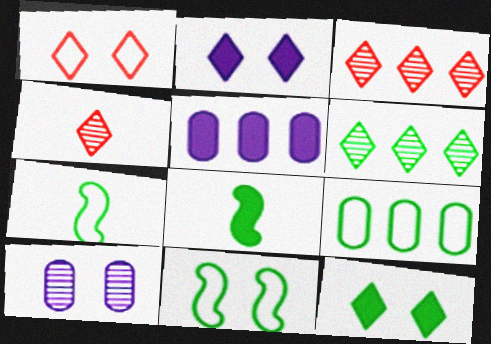[[4, 5, 11]]